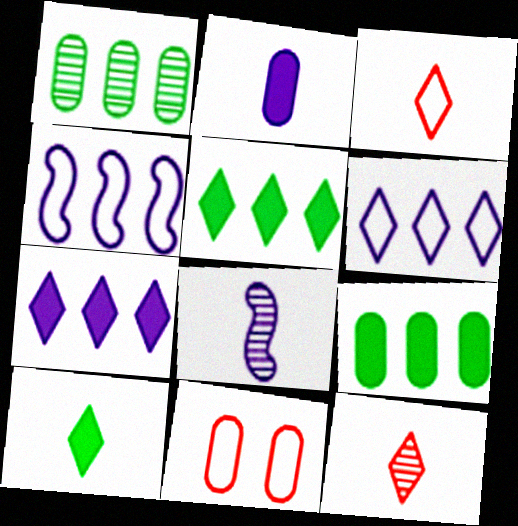[[1, 2, 11], 
[5, 8, 11]]